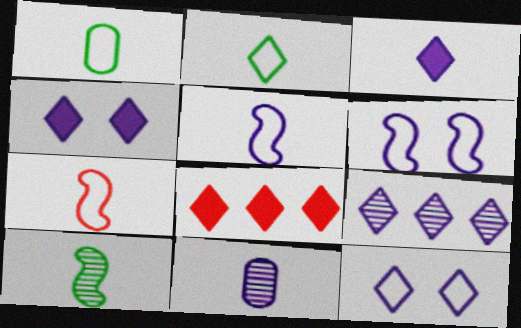[[3, 5, 11], 
[3, 9, 12]]